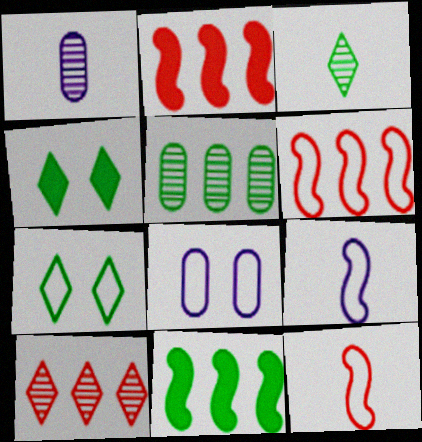[[1, 2, 7], 
[1, 4, 6], 
[2, 3, 8]]